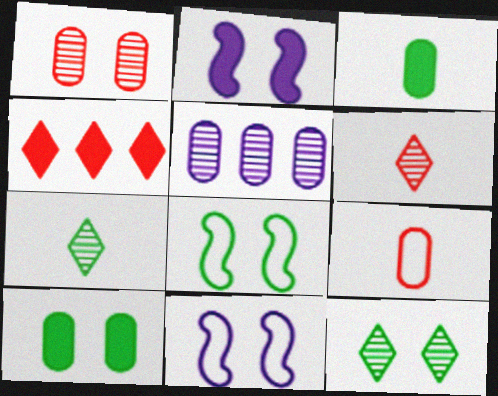[[2, 3, 4], 
[5, 9, 10], 
[8, 10, 12]]